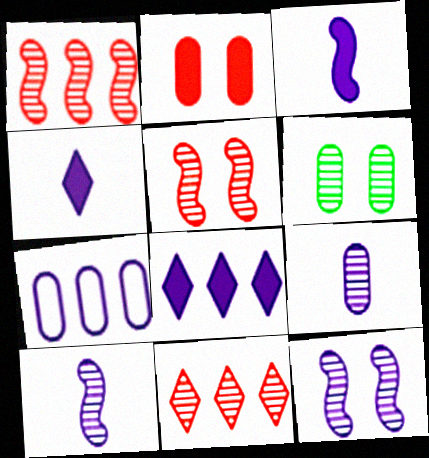[[4, 7, 12], 
[6, 10, 11]]